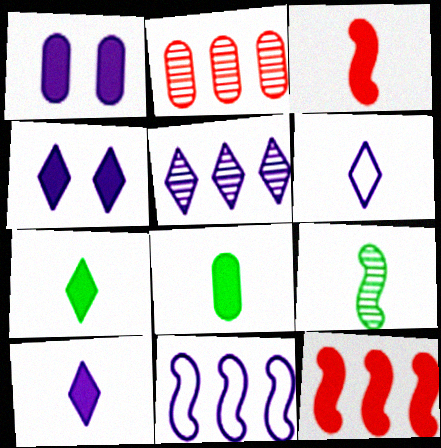[[1, 7, 12], 
[3, 8, 10], 
[4, 5, 6], 
[4, 8, 12]]